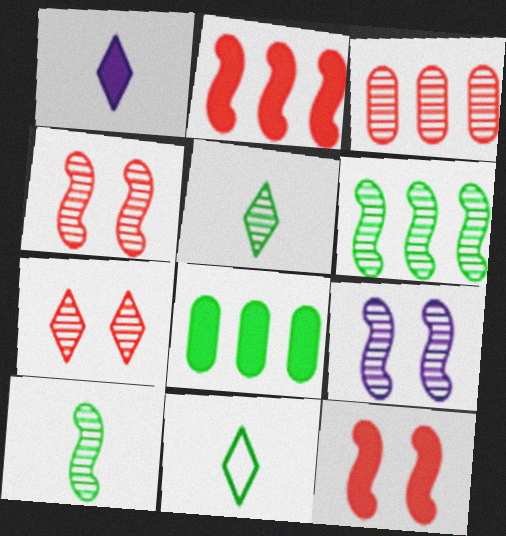[[1, 8, 12], 
[3, 5, 9]]